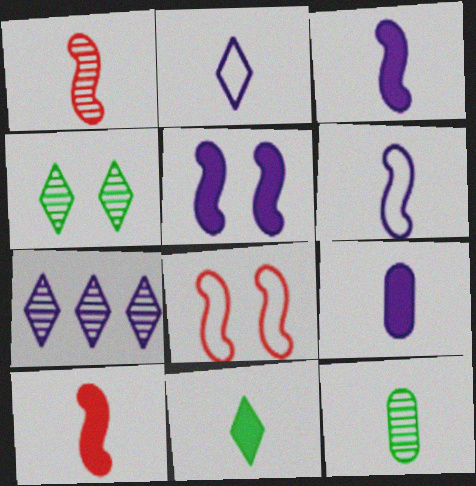[[2, 10, 12], 
[9, 10, 11]]